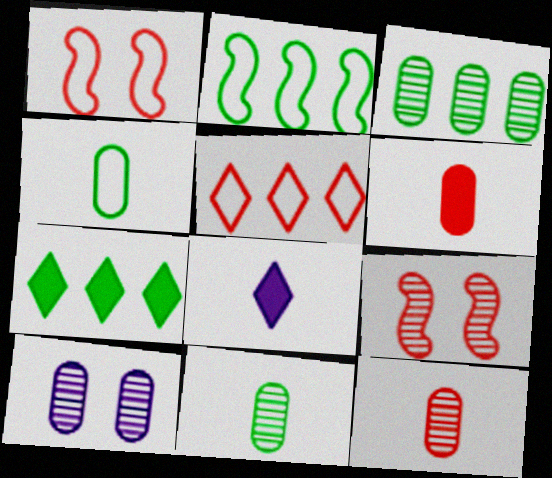[[1, 3, 8], 
[2, 3, 7], 
[3, 10, 12], 
[5, 6, 9]]